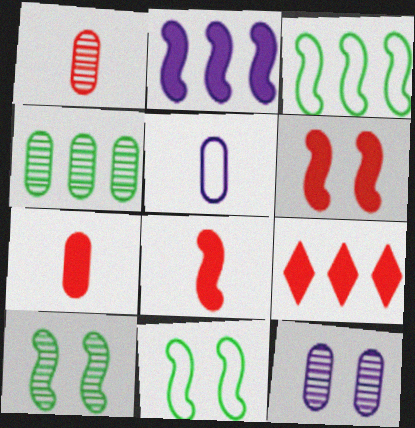[[1, 4, 12], 
[5, 9, 10], 
[6, 7, 9]]